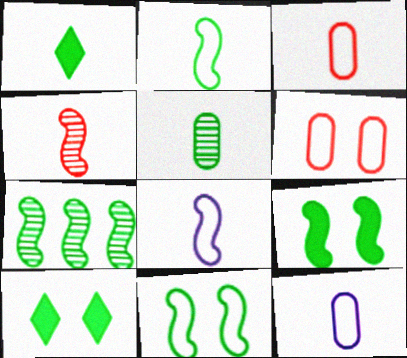[[1, 2, 5], 
[1, 4, 12], 
[2, 7, 9]]